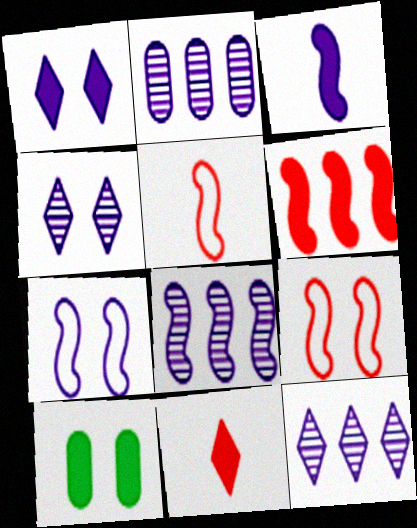[[2, 8, 12], 
[3, 7, 8], 
[4, 9, 10], 
[5, 10, 12]]